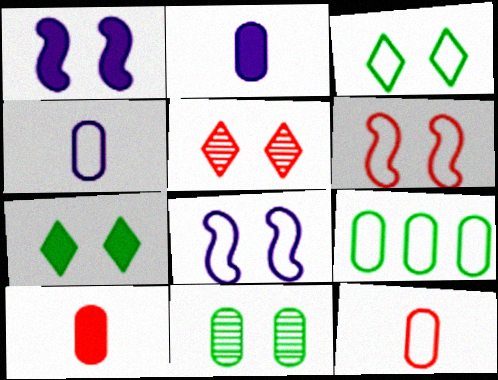[]